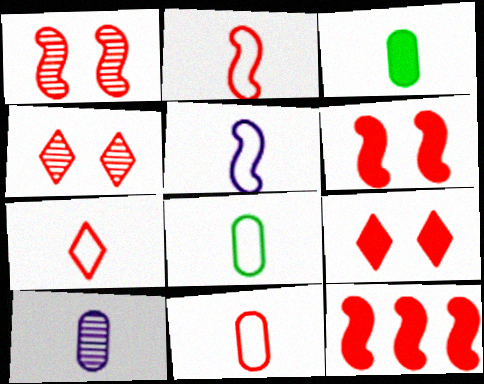[[1, 2, 12], 
[2, 7, 11], 
[3, 10, 11], 
[4, 11, 12], 
[5, 7, 8]]